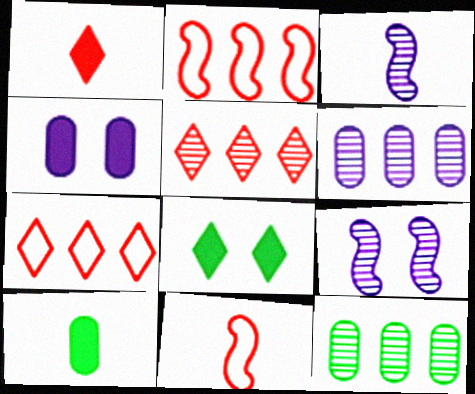[[6, 8, 11], 
[7, 9, 10]]